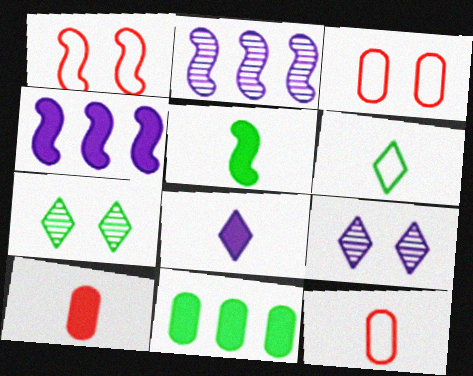[[1, 2, 5], 
[4, 7, 12], 
[5, 8, 10]]